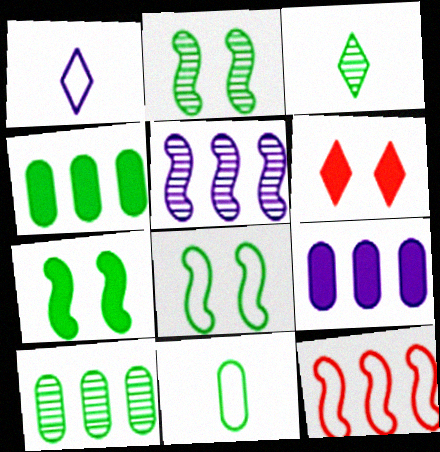[[2, 3, 10], 
[2, 7, 8], 
[3, 4, 8], 
[5, 6, 11]]